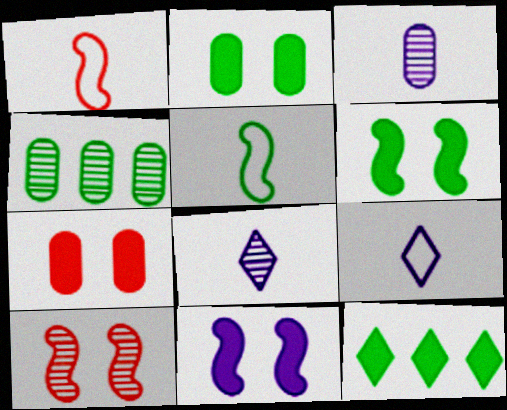[[4, 8, 10]]